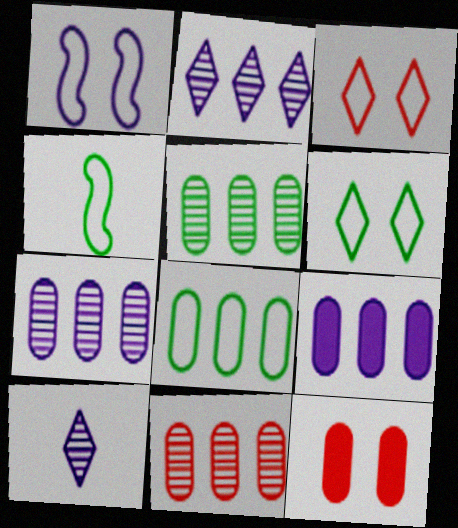[[1, 9, 10], 
[2, 4, 12], 
[4, 6, 8], 
[5, 7, 11], 
[8, 9, 11]]